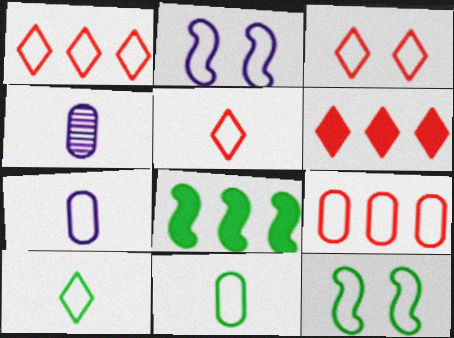[[1, 2, 11], 
[1, 3, 5], 
[1, 7, 12], 
[2, 9, 10], 
[3, 4, 8], 
[4, 6, 12]]